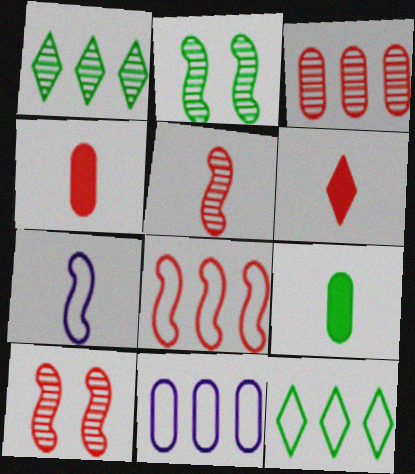[[2, 6, 11], 
[2, 9, 12], 
[8, 11, 12]]